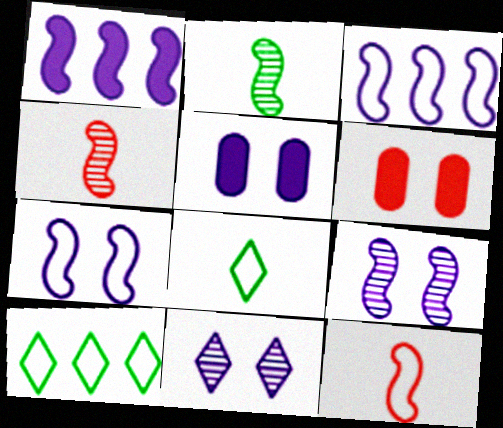[[4, 5, 10], 
[5, 7, 11]]